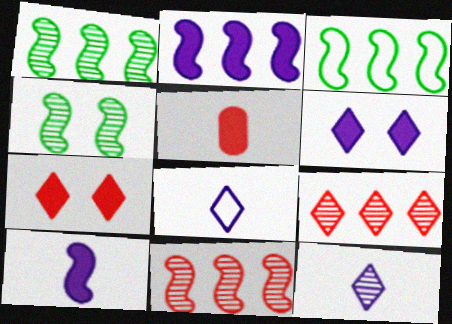[[2, 3, 11]]